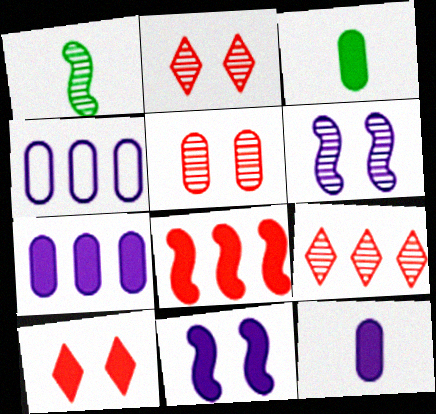[[1, 4, 10], 
[3, 4, 5]]